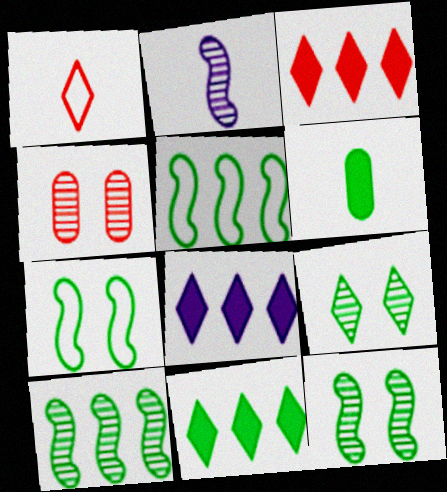[[1, 2, 6], 
[1, 8, 9], 
[3, 8, 11], 
[5, 6, 9]]